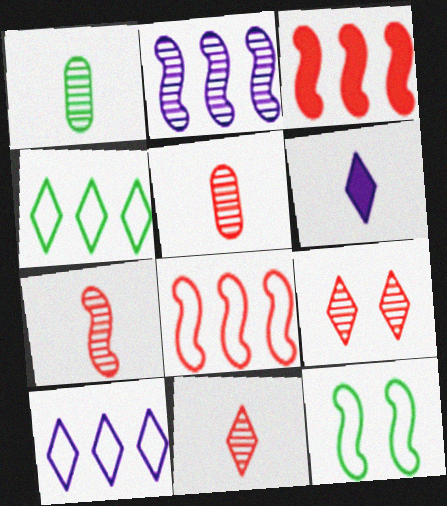[[1, 2, 9], 
[4, 6, 9], 
[5, 7, 11]]